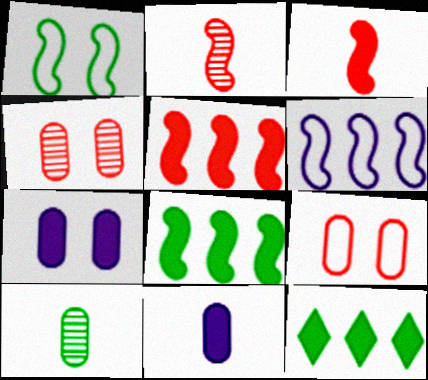[[1, 10, 12], 
[3, 7, 12]]